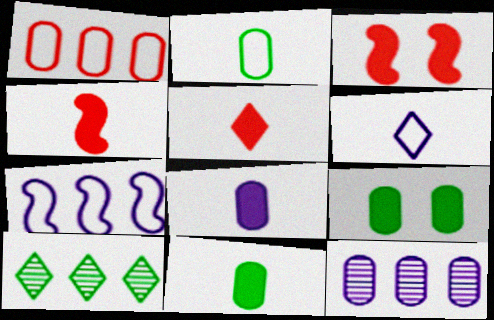[]